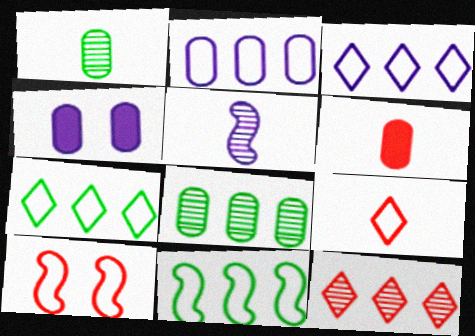[[3, 4, 5], 
[6, 10, 12]]